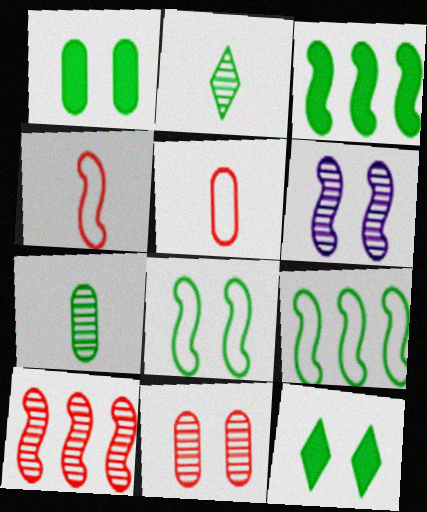[[1, 2, 9], 
[3, 4, 6], 
[7, 9, 12]]